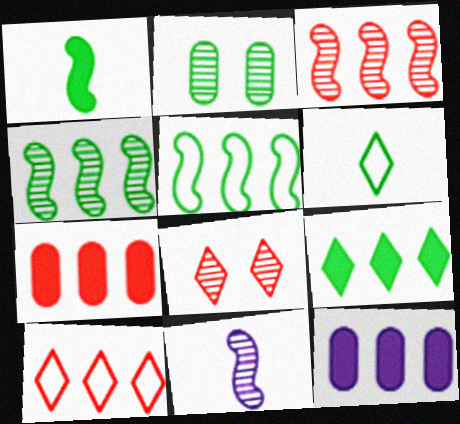[[3, 7, 10], 
[4, 10, 12]]